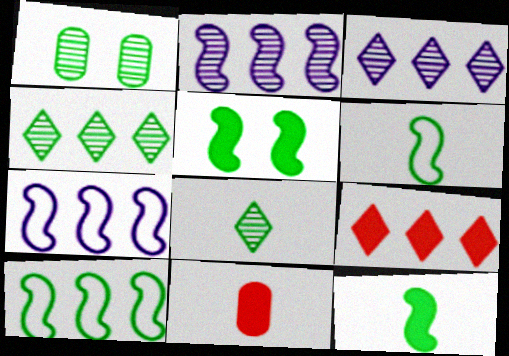[]